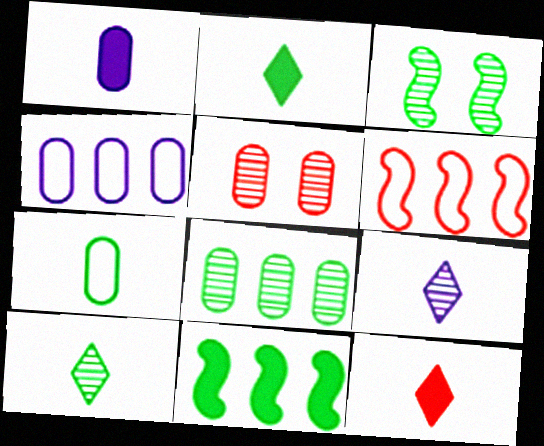[[3, 4, 12], 
[3, 8, 10], 
[5, 6, 12]]